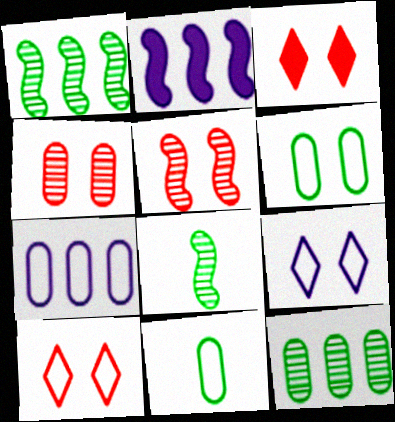[[3, 7, 8]]